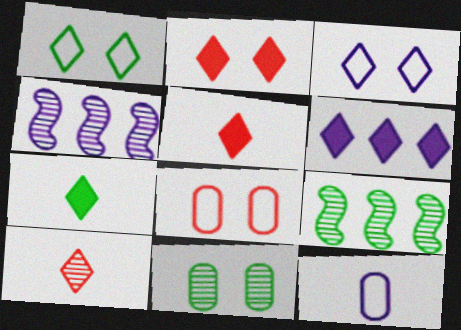[[1, 6, 10], 
[2, 6, 7], 
[2, 9, 12], 
[4, 7, 8], 
[4, 10, 11]]